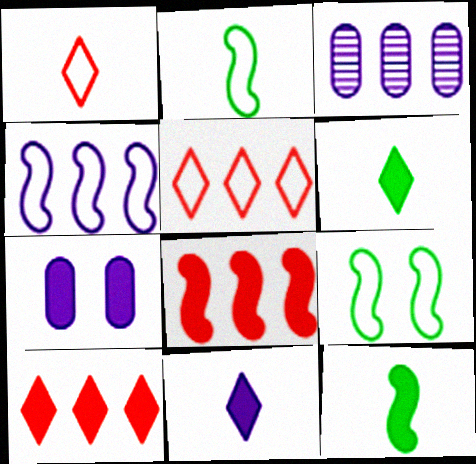[[6, 7, 8], 
[7, 10, 12]]